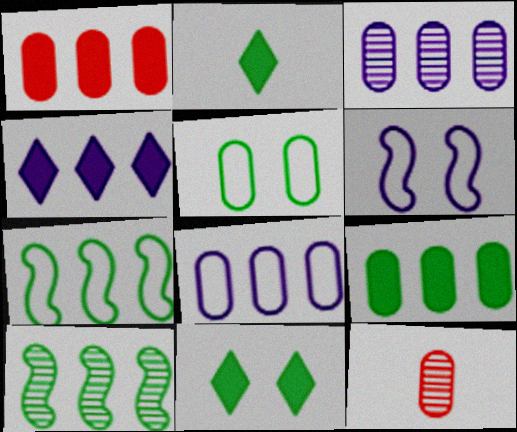[[2, 5, 10]]